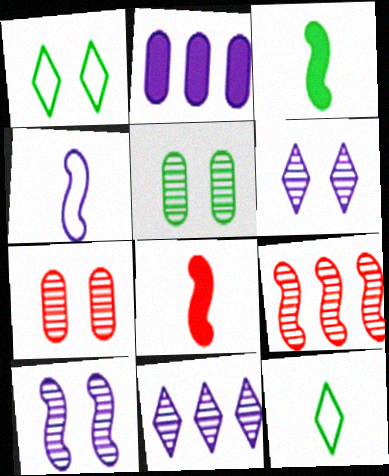[[2, 4, 6]]